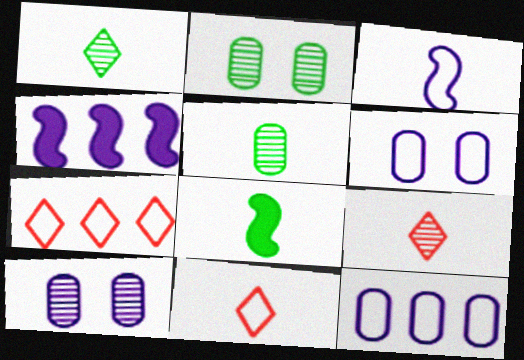[[2, 4, 11], 
[7, 8, 10]]